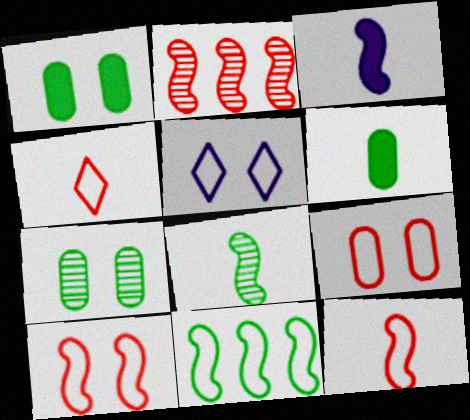[[2, 5, 6], 
[3, 8, 12]]